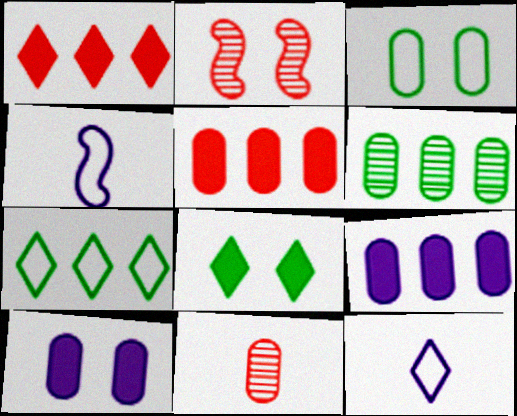[[3, 9, 11]]